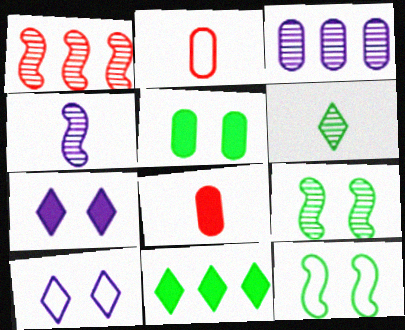[[1, 4, 9], 
[2, 3, 5]]